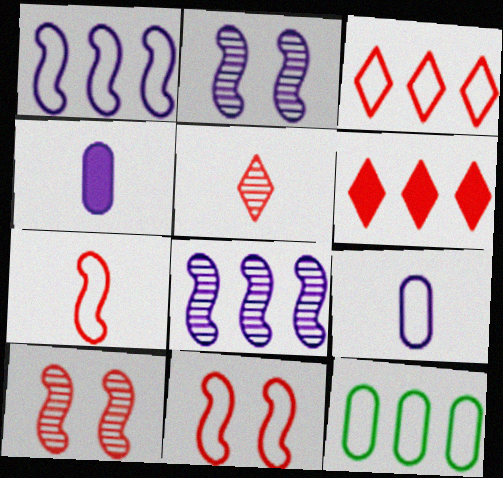[[1, 3, 12], 
[6, 8, 12]]